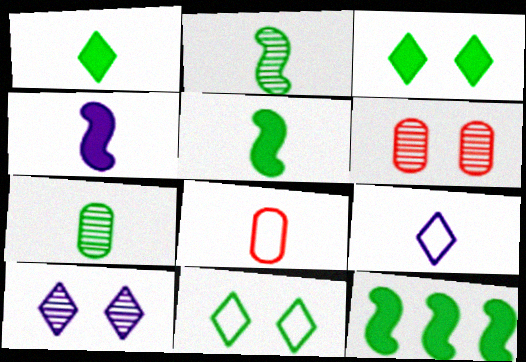[[6, 9, 12], 
[7, 11, 12], 
[8, 10, 12]]